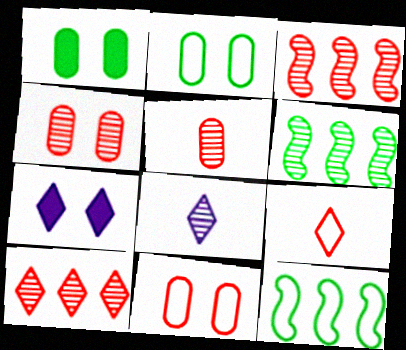[[4, 6, 8], 
[5, 7, 12]]